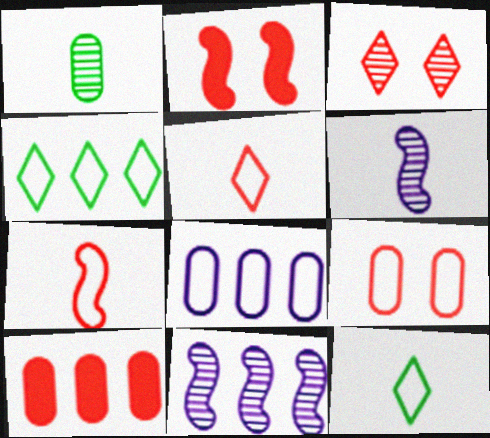[[1, 3, 11], 
[2, 3, 9], 
[3, 7, 10], 
[4, 10, 11]]